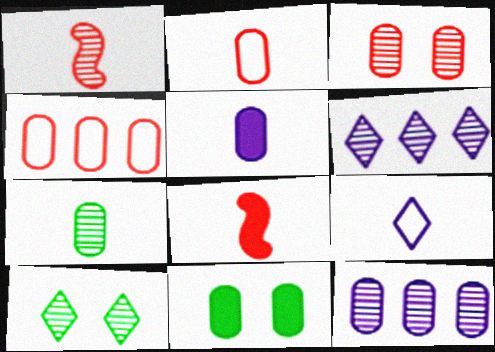[[1, 10, 12], 
[2, 5, 7], 
[2, 11, 12], 
[3, 7, 12], 
[7, 8, 9]]